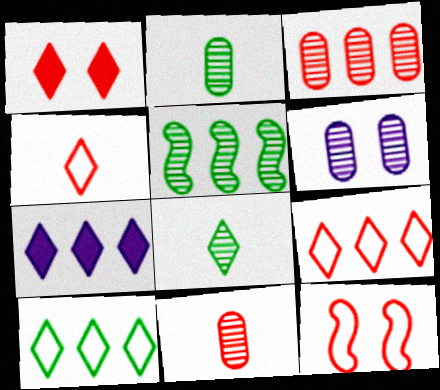[[2, 3, 6], 
[2, 7, 12]]